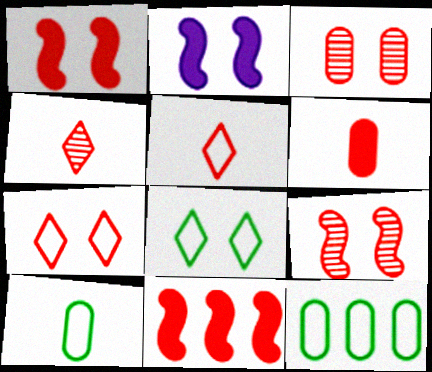[[1, 3, 7], 
[2, 3, 8], 
[2, 4, 12], 
[3, 5, 11]]